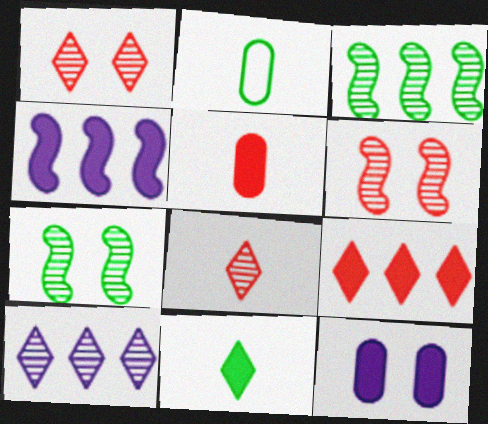[[1, 2, 4]]